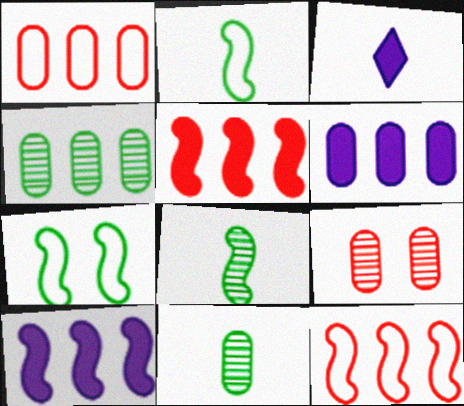[[1, 4, 6]]